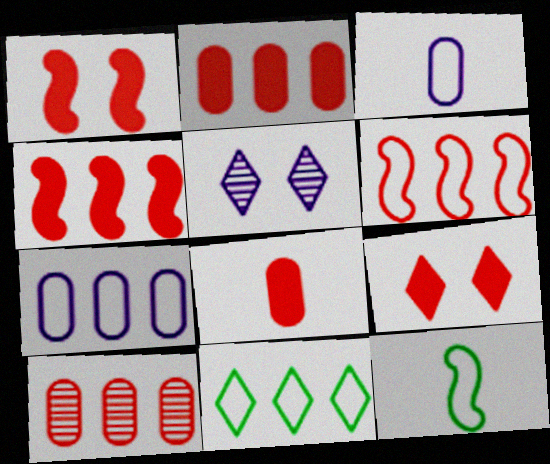[[2, 5, 12], 
[4, 8, 9], 
[6, 7, 11]]